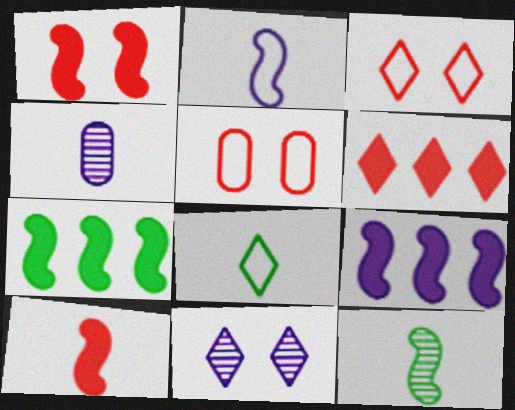[[2, 10, 12], 
[3, 4, 7], 
[4, 8, 10], 
[6, 8, 11]]